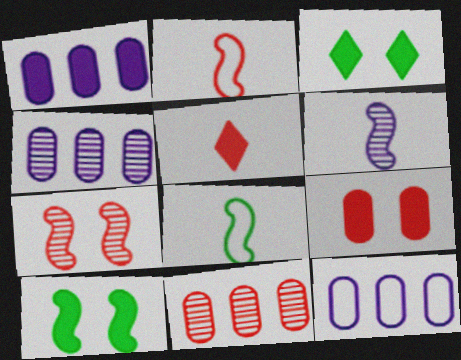[[1, 4, 12], 
[1, 5, 10], 
[2, 3, 4]]